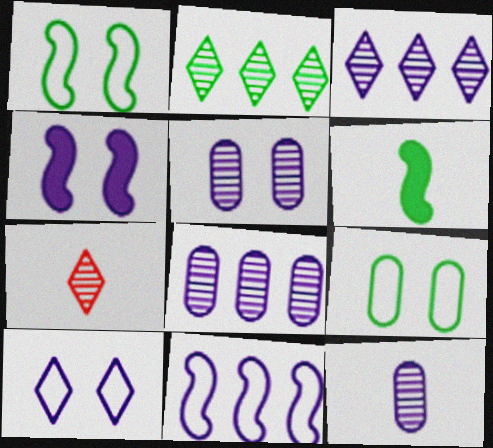[[2, 6, 9], 
[4, 5, 10], 
[5, 8, 12]]